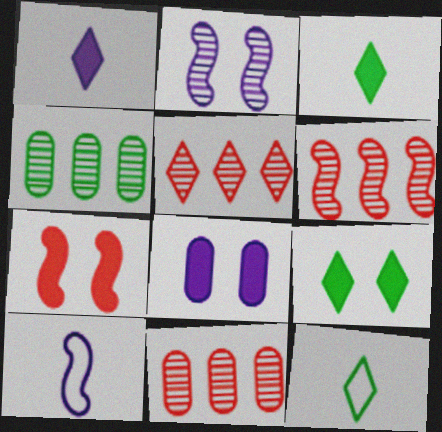[[5, 6, 11], 
[6, 8, 12], 
[7, 8, 9], 
[9, 10, 11]]